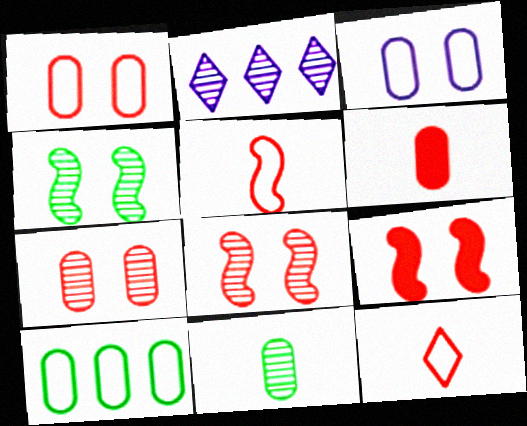[[2, 8, 11]]